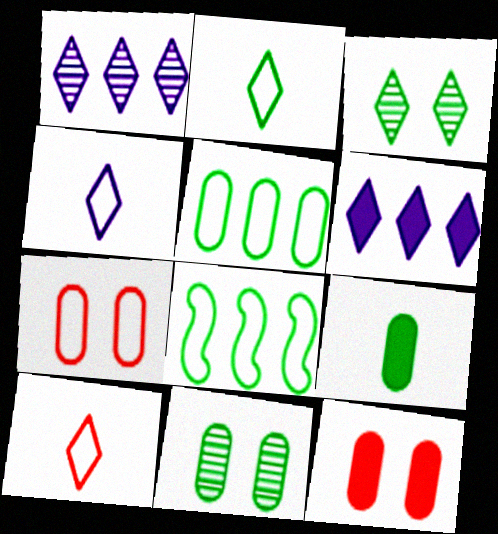[[2, 4, 10], 
[3, 6, 10], 
[3, 8, 9], 
[4, 7, 8], 
[5, 9, 11]]